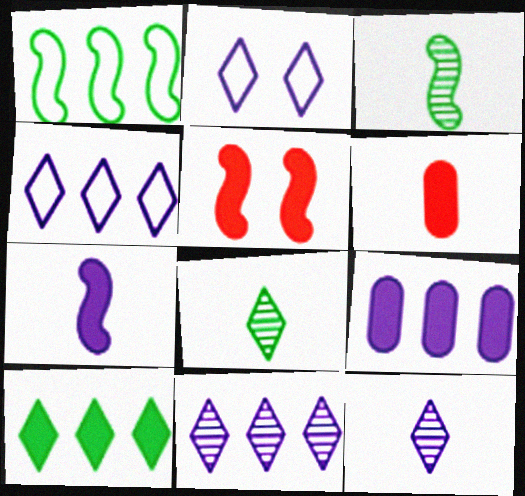[]